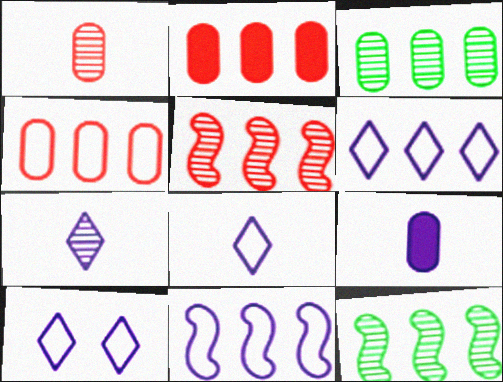[[2, 6, 12], 
[6, 8, 10]]